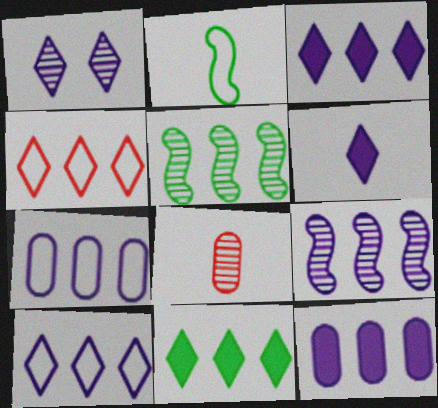[[1, 5, 8], 
[1, 6, 10], 
[2, 6, 8], 
[3, 7, 9], 
[4, 5, 12], 
[9, 10, 12]]